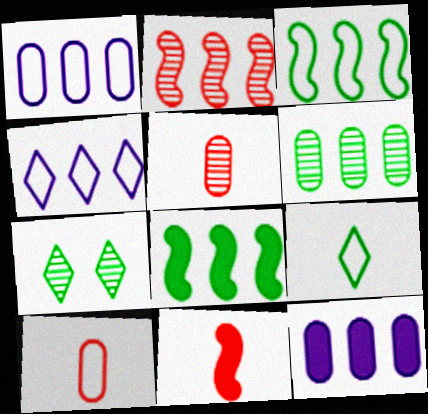[[1, 7, 11]]